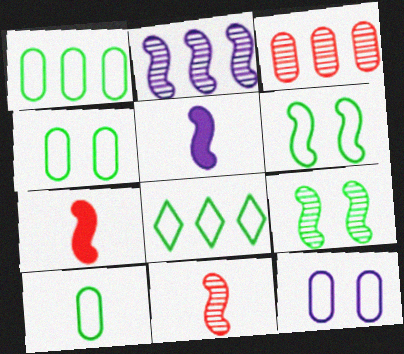[[1, 4, 10], 
[2, 6, 7], 
[2, 9, 11], 
[6, 8, 10]]